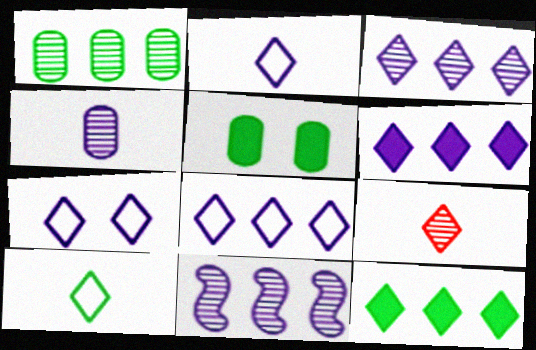[[2, 7, 8], 
[3, 6, 8], 
[7, 9, 12]]